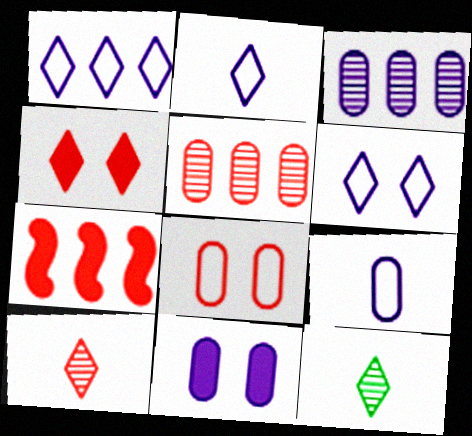[[1, 2, 6], 
[1, 4, 12], 
[3, 9, 11], 
[7, 8, 10]]